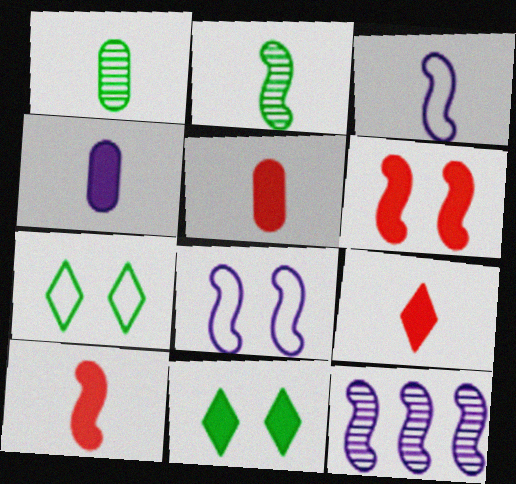[[1, 3, 9], 
[2, 3, 10], 
[5, 7, 12], 
[5, 9, 10]]